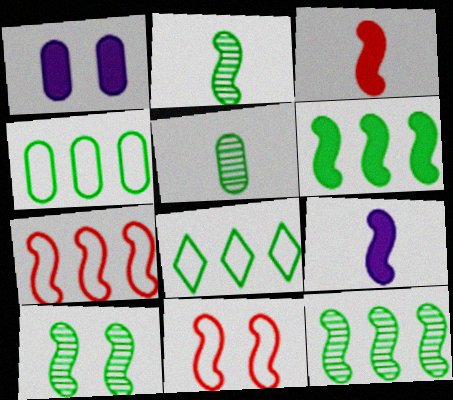[[2, 10, 12], 
[7, 9, 10], 
[9, 11, 12]]